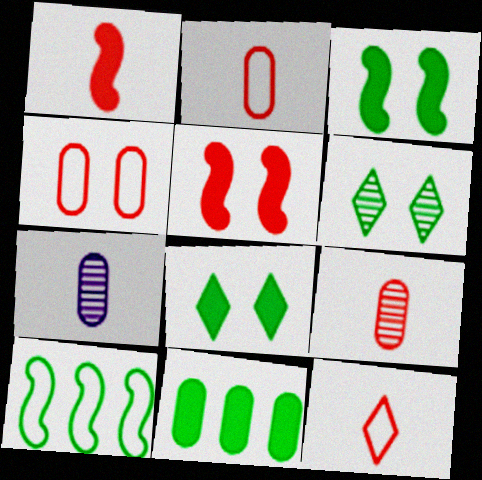[[1, 9, 12], 
[4, 7, 11]]